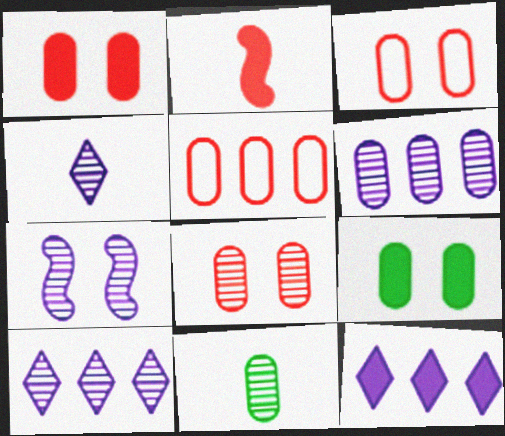[[1, 3, 8], 
[2, 9, 12], 
[4, 6, 7], 
[6, 8, 11]]